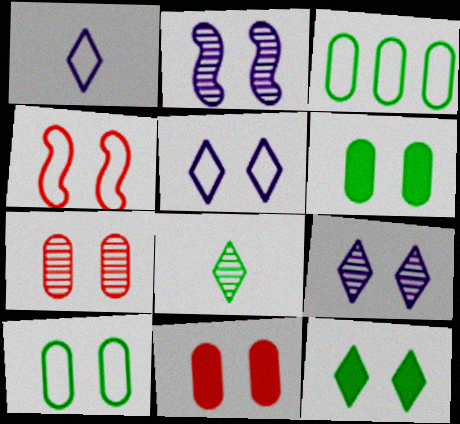[[1, 3, 4], 
[4, 5, 10], 
[4, 6, 9]]